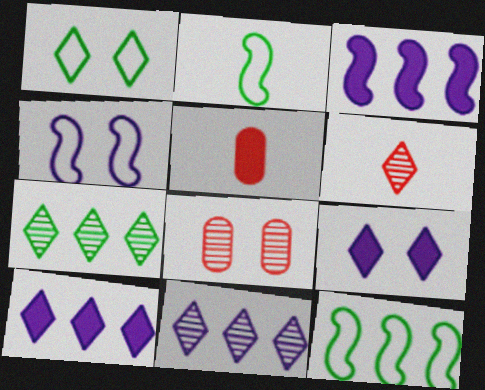[[1, 6, 10], 
[2, 8, 10], 
[4, 5, 7]]